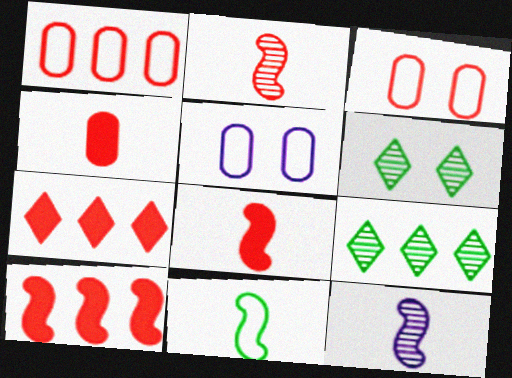[[2, 3, 7], 
[5, 8, 9], 
[8, 11, 12]]